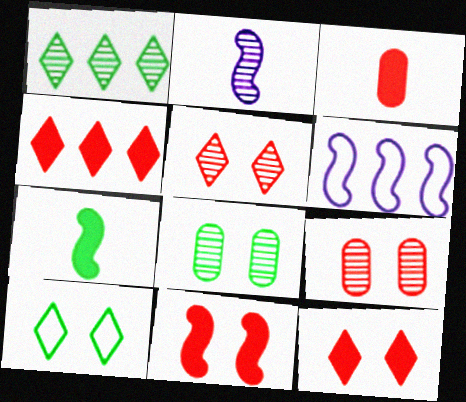[[1, 2, 9], 
[3, 4, 11]]